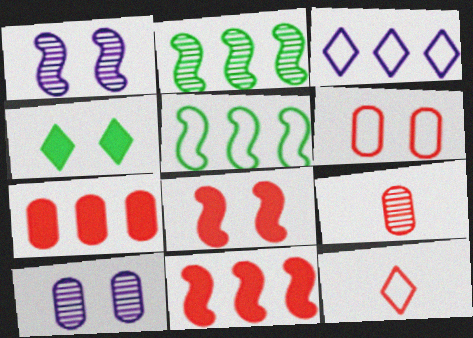[[1, 4, 6], 
[2, 3, 7], 
[6, 7, 9]]